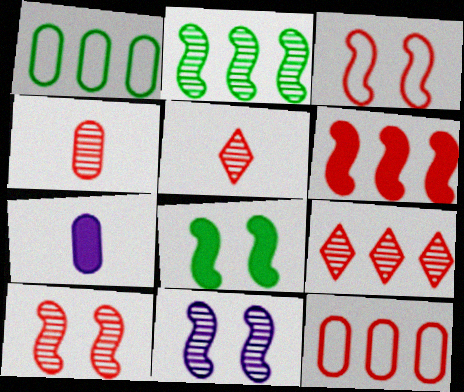[[3, 8, 11], 
[4, 9, 10], 
[6, 9, 12]]